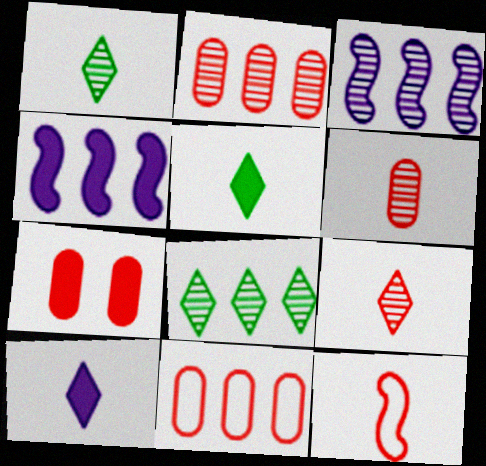[[2, 3, 8], 
[4, 5, 7], 
[4, 8, 11], 
[6, 7, 11]]